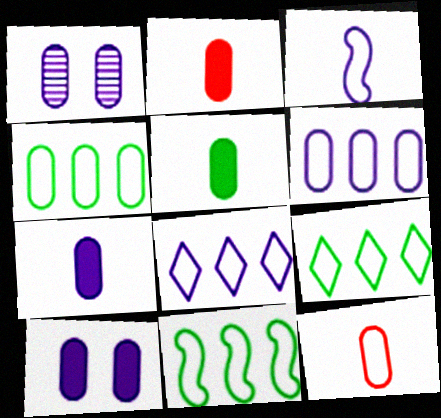[[1, 2, 4], 
[1, 6, 7], 
[2, 5, 7], 
[4, 9, 11]]